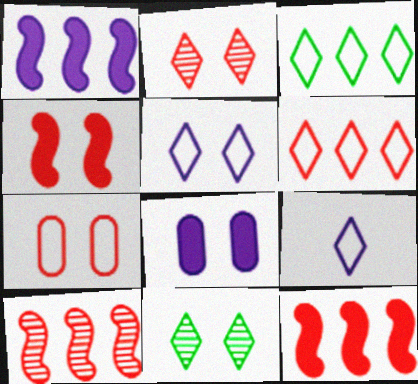[[2, 4, 7]]